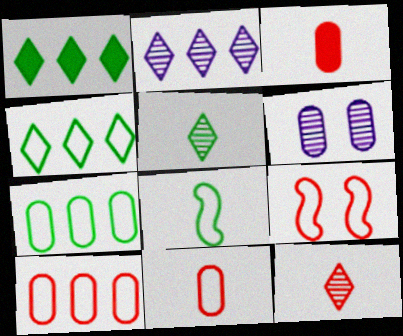[[3, 6, 7]]